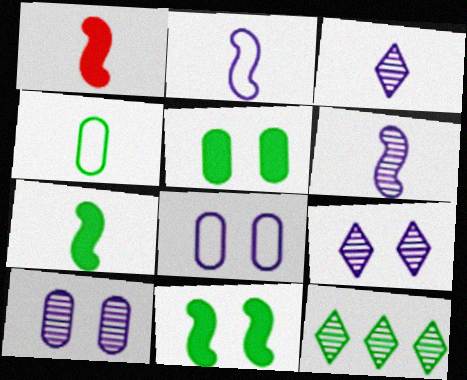[[1, 3, 4], 
[1, 8, 12], 
[4, 11, 12]]